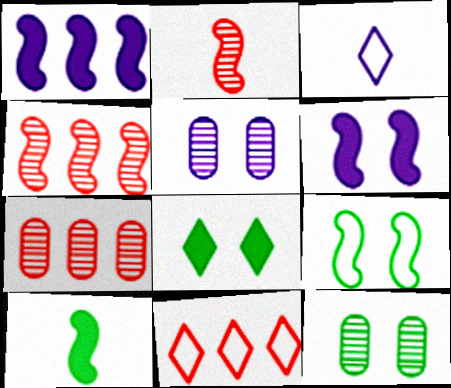[[1, 2, 9], 
[1, 3, 5], 
[5, 10, 11], 
[8, 9, 12]]